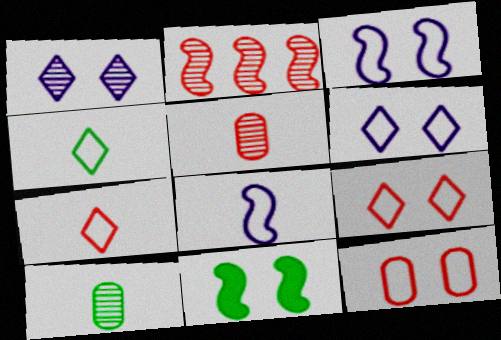[[1, 2, 10], 
[1, 11, 12], 
[2, 8, 11]]